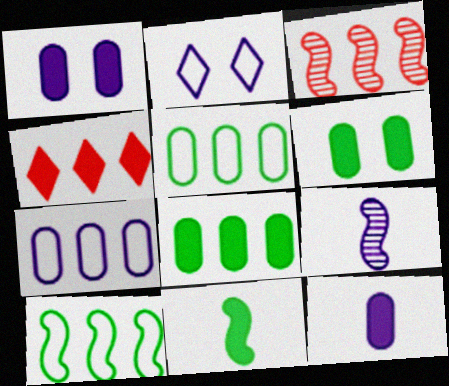[[1, 4, 11]]